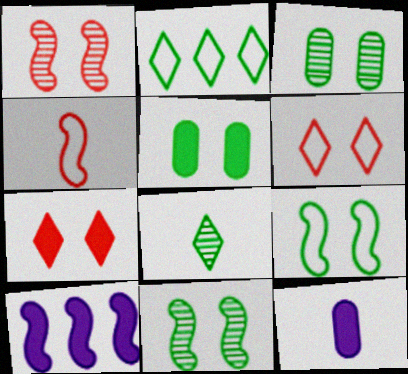[[1, 2, 12], 
[4, 8, 12], 
[4, 10, 11]]